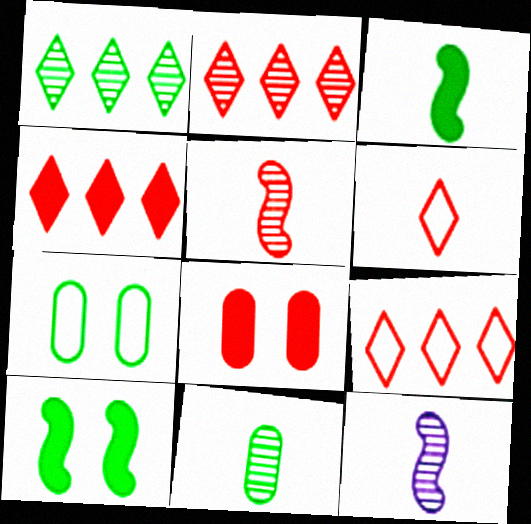[[1, 3, 7], 
[2, 4, 9], 
[4, 7, 12], 
[5, 8, 9]]